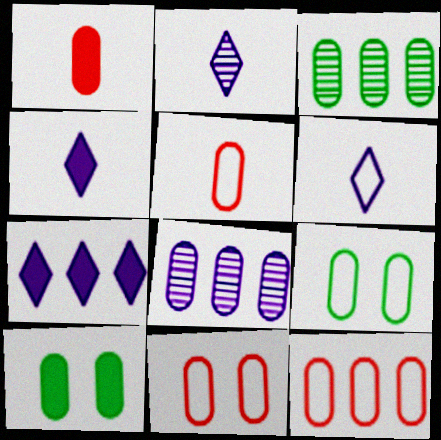[[1, 8, 9], 
[2, 4, 6], 
[5, 8, 10], 
[5, 11, 12]]